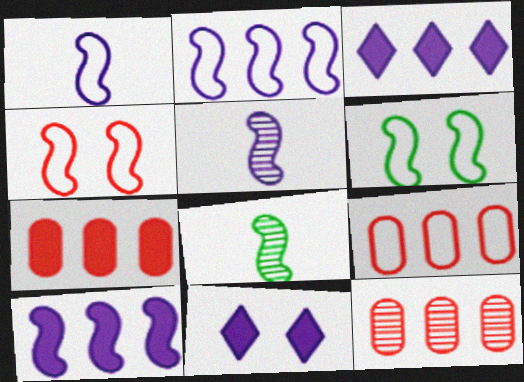[[4, 8, 10], 
[7, 9, 12], 
[8, 9, 11]]